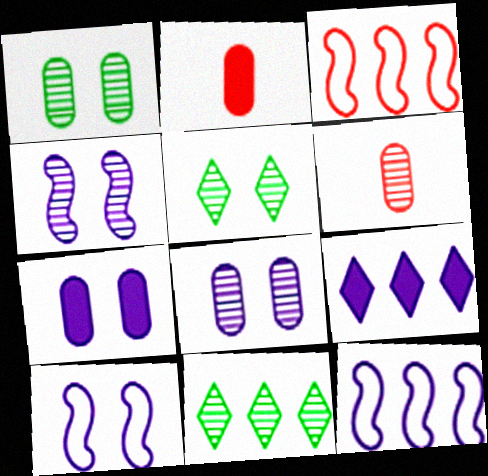[[2, 5, 12], 
[2, 10, 11], 
[4, 6, 11]]